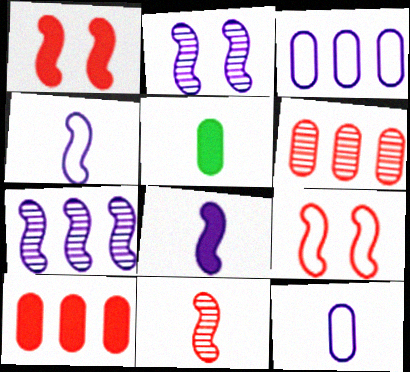[]